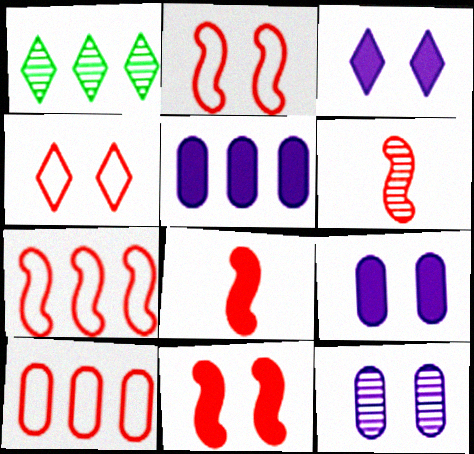[[1, 5, 7], 
[1, 6, 12], 
[6, 7, 11]]